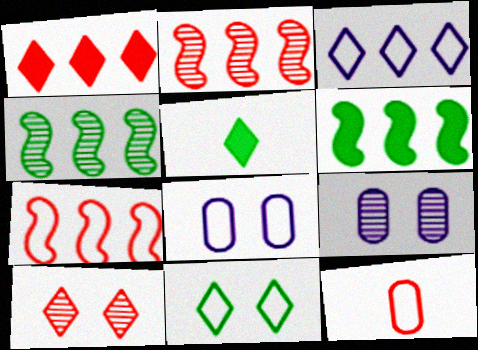[[2, 5, 8], 
[3, 5, 10], 
[5, 7, 9]]